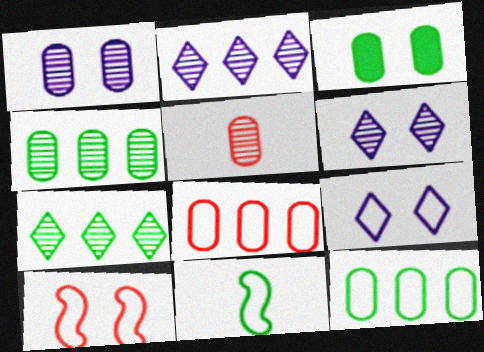[[1, 4, 5], 
[3, 6, 10], 
[3, 7, 11], 
[8, 9, 11]]